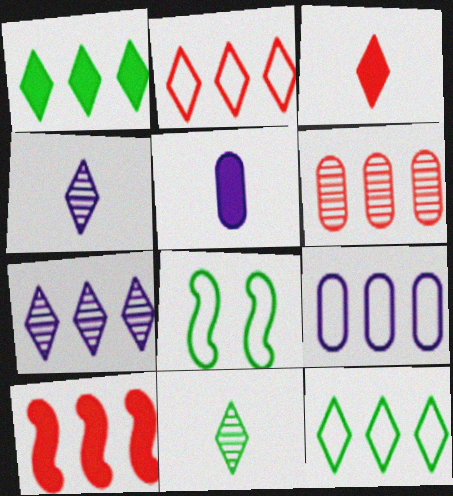[[1, 2, 7], 
[2, 6, 10]]